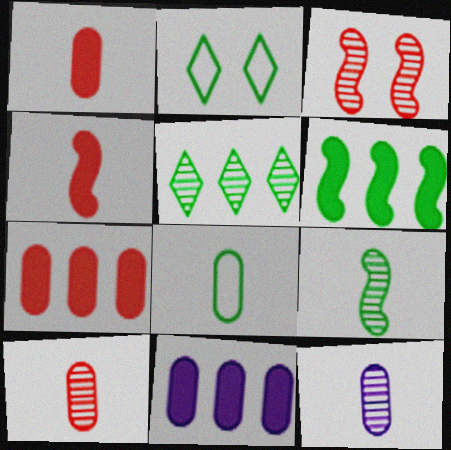[[1, 8, 12], 
[3, 5, 12]]